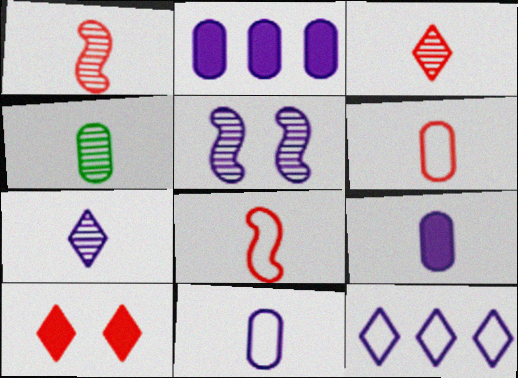[[1, 4, 7], 
[4, 6, 9], 
[5, 9, 12]]